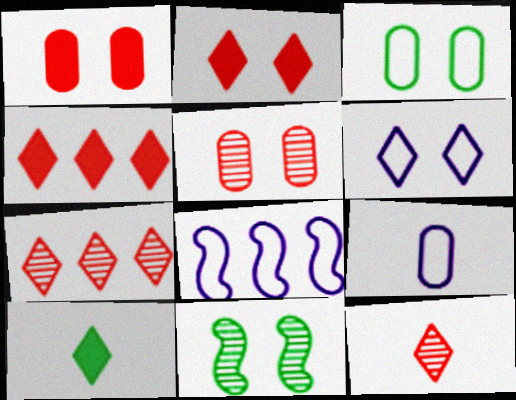[[1, 6, 11], 
[4, 9, 11], 
[5, 8, 10], 
[6, 7, 10], 
[6, 8, 9]]